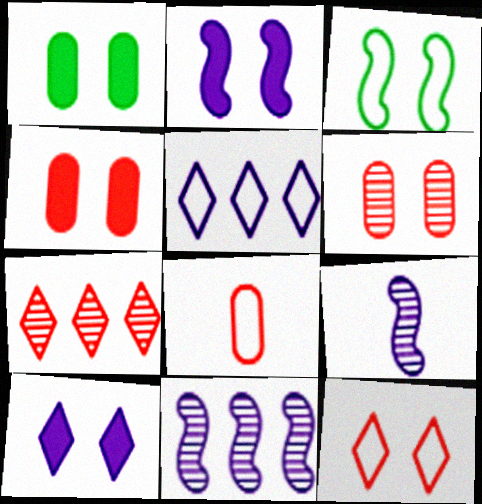[[3, 5, 8], 
[3, 6, 10]]